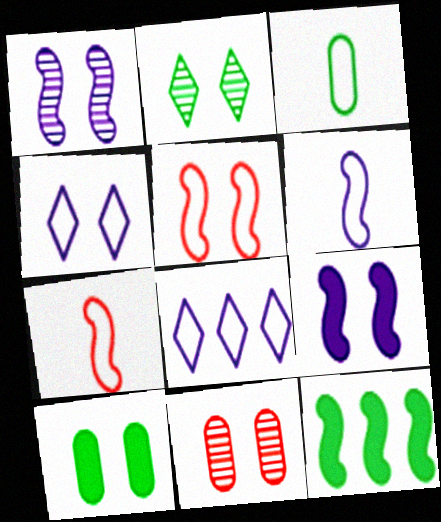[[1, 2, 11], 
[1, 7, 12], 
[2, 3, 12], 
[3, 5, 8]]